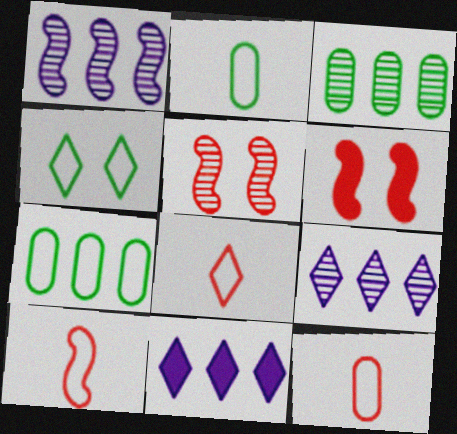[[2, 5, 11], 
[2, 6, 9], 
[8, 10, 12]]